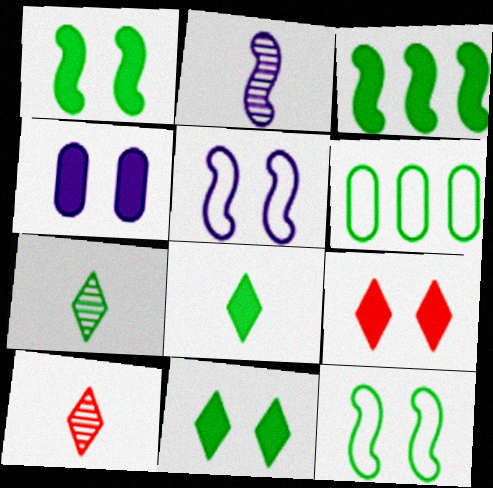[[1, 4, 9], 
[1, 6, 7], 
[2, 6, 9]]